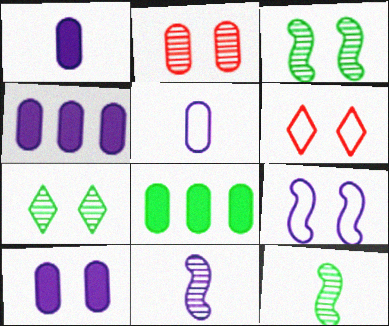[[1, 4, 10], 
[2, 5, 8], 
[3, 6, 10], 
[4, 6, 12], 
[6, 8, 11]]